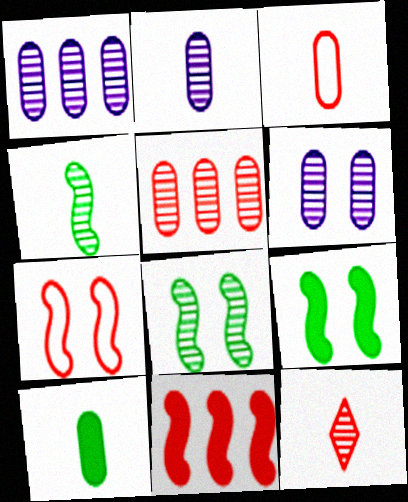[[1, 2, 6], 
[1, 8, 12], 
[2, 3, 10], 
[2, 4, 12]]